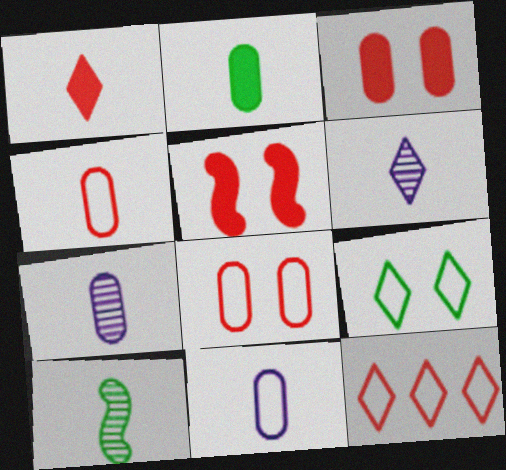[[1, 10, 11], 
[2, 4, 7]]